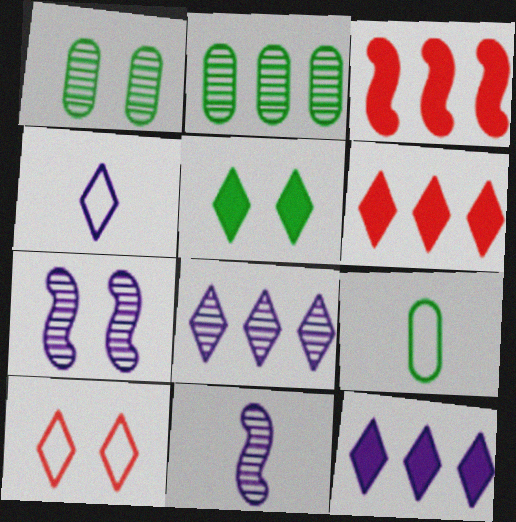[[1, 3, 4], 
[6, 7, 9]]